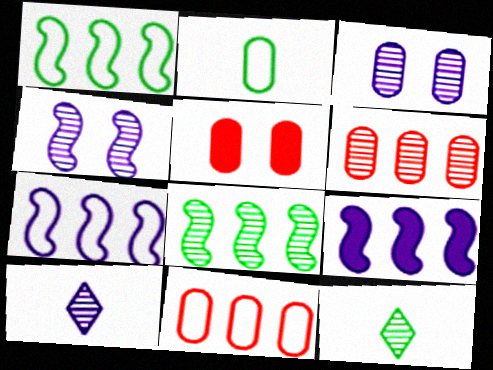[[1, 5, 10], 
[4, 6, 12], 
[5, 7, 12]]